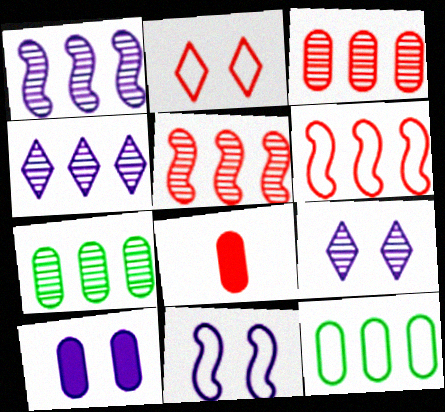[[2, 5, 8], 
[4, 5, 7], 
[9, 10, 11]]